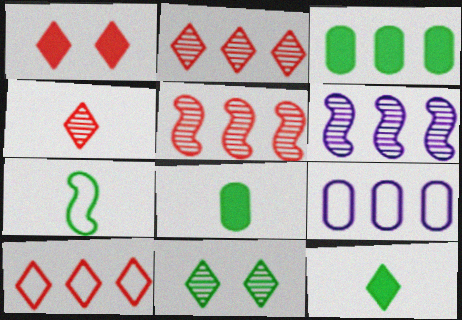[[1, 4, 10], 
[3, 6, 10], 
[3, 7, 11]]